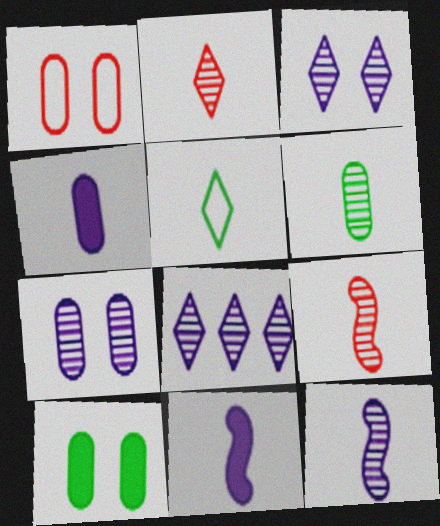[[1, 7, 10], 
[2, 6, 12], 
[4, 5, 9], 
[7, 8, 12]]